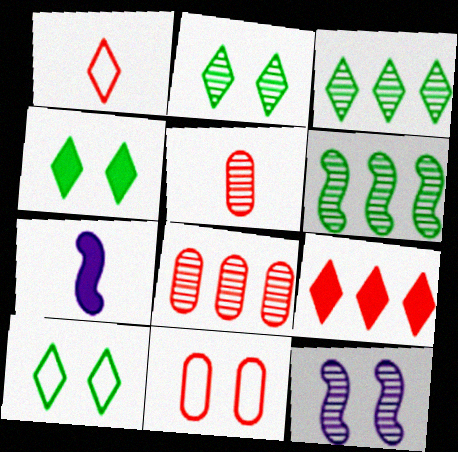[[2, 4, 10], 
[3, 5, 12], 
[3, 7, 11], 
[4, 11, 12], 
[7, 8, 10]]